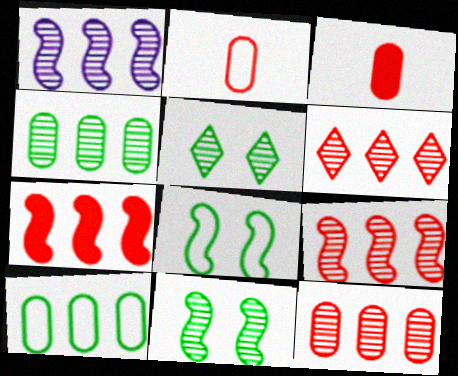[[1, 4, 6], 
[6, 9, 12]]